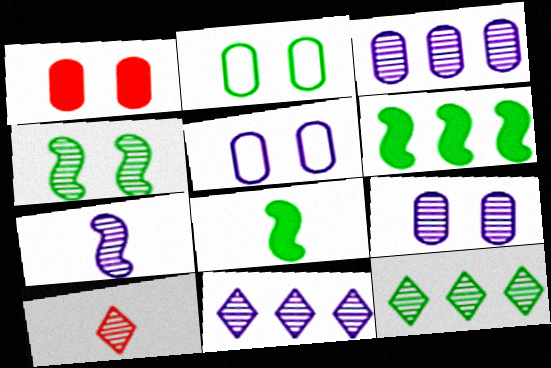[[1, 2, 9], 
[2, 8, 12], 
[3, 4, 10], 
[5, 6, 10], 
[7, 9, 11]]